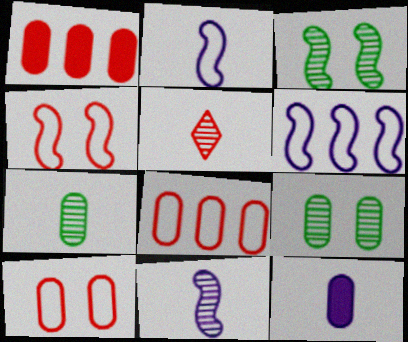[[1, 4, 5], 
[5, 7, 11], 
[8, 9, 12]]